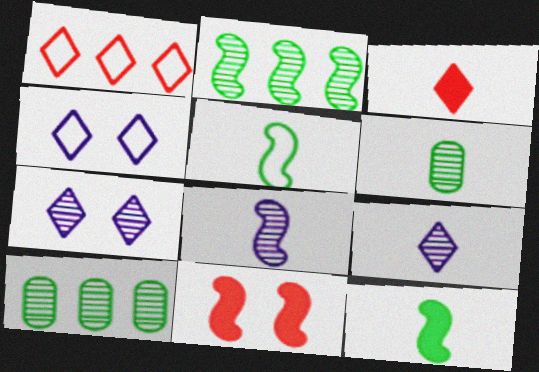[]